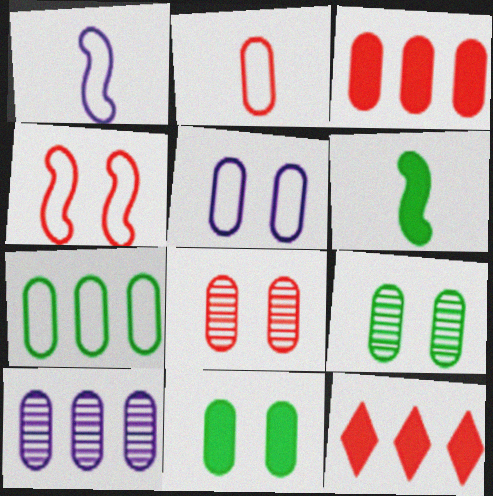[[1, 9, 12], 
[2, 3, 8], 
[2, 5, 7], 
[2, 10, 11], 
[3, 7, 10], 
[5, 8, 11]]